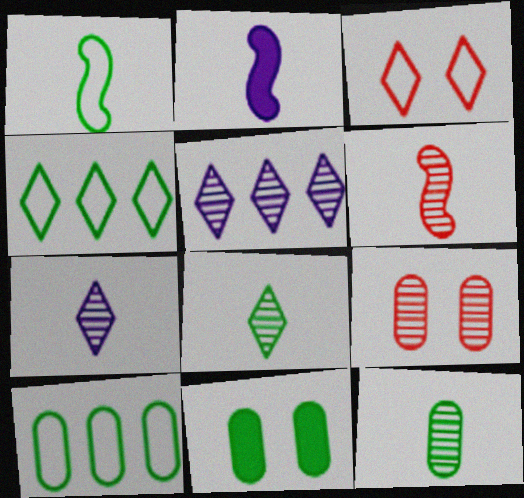[[1, 2, 6], 
[2, 4, 9], 
[6, 7, 12], 
[10, 11, 12]]